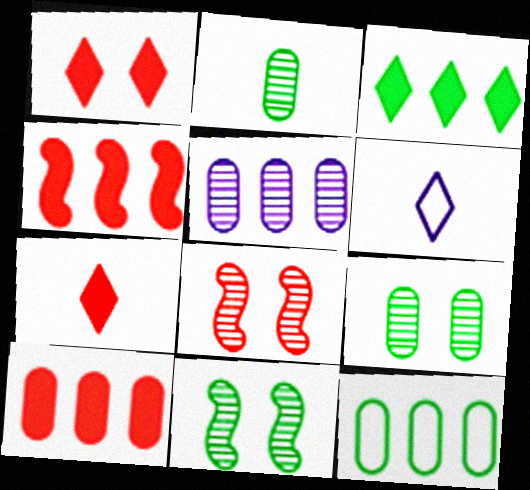[[4, 6, 9], 
[5, 10, 12], 
[6, 10, 11]]